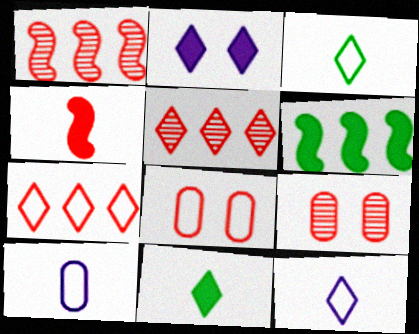[[2, 3, 5], 
[4, 5, 8], 
[4, 7, 9], 
[6, 9, 12]]